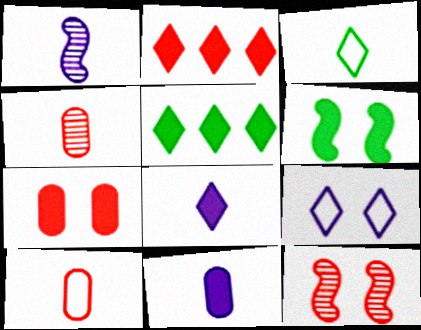[[2, 6, 11], 
[2, 10, 12]]